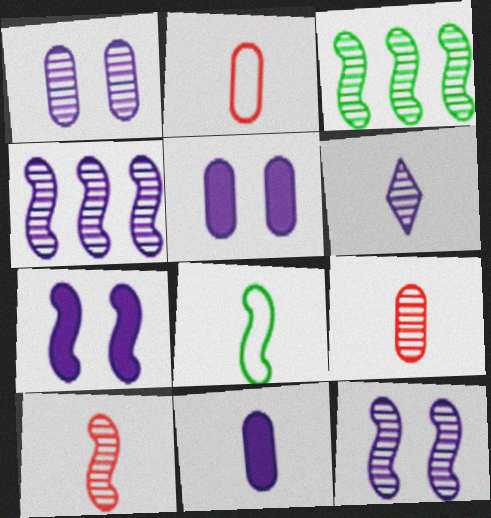[[1, 4, 6], 
[3, 10, 12]]